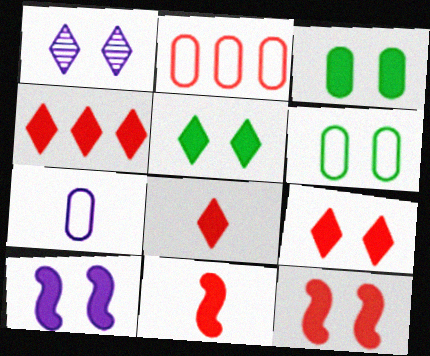[[1, 6, 12], 
[2, 6, 7], 
[3, 9, 10], 
[4, 8, 9]]